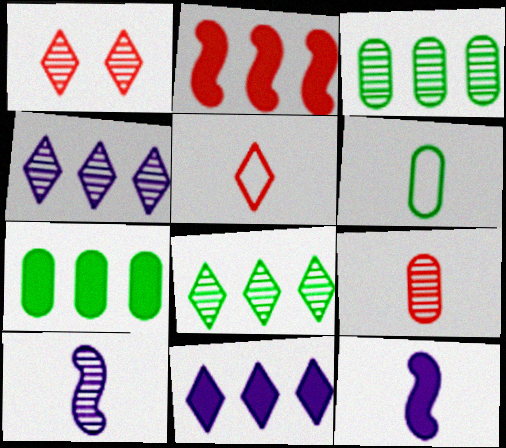[[1, 3, 10], 
[2, 7, 11]]